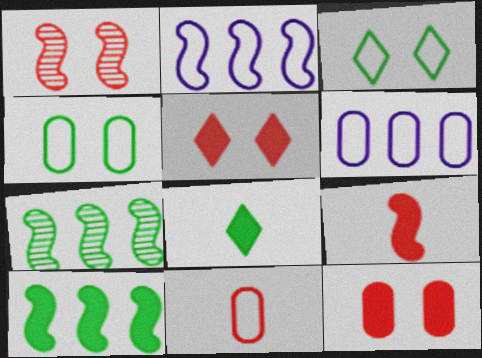[[1, 6, 8], 
[2, 3, 11], 
[4, 6, 11], 
[4, 7, 8]]